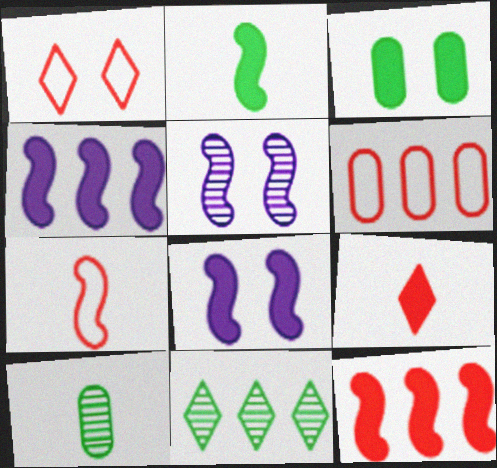[[1, 3, 5], 
[1, 4, 10], 
[1, 6, 7], 
[2, 8, 12], 
[3, 4, 9], 
[4, 6, 11]]